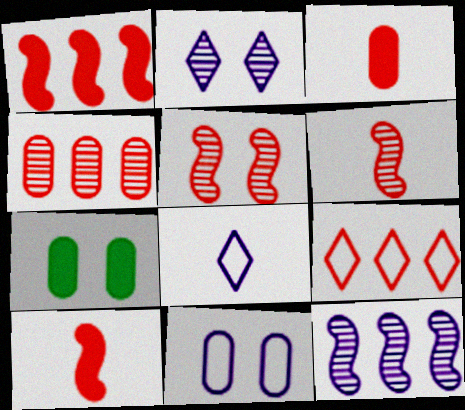[[1, 4, 9], 
[3, 5, 9]]